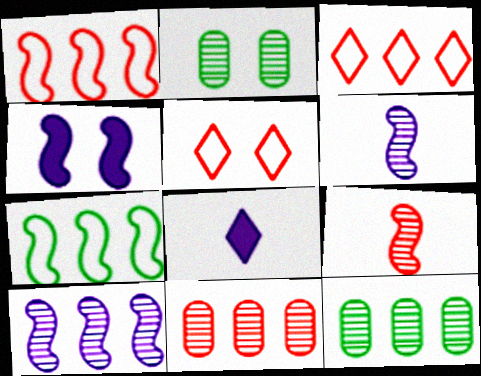[[1, 2, 8], 
[2, 4, 5], 
[4, 7, 9]]